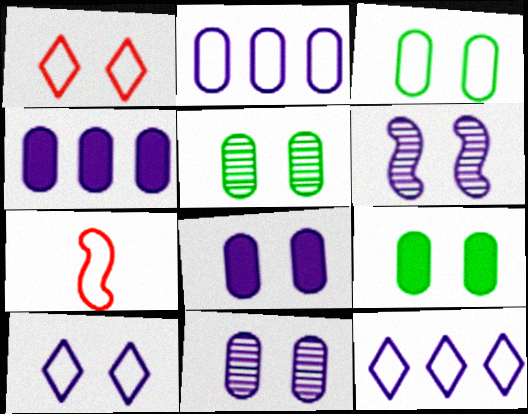[[1, 6, 9], 
[3, 5, 9], 
[3, 7, 12], 
[6, 8, 10]]